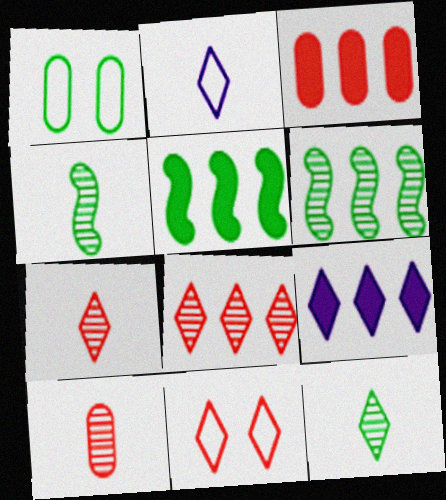[[1, 5, 12], 
[3, 5, 9], 
[9, 11, 12]]